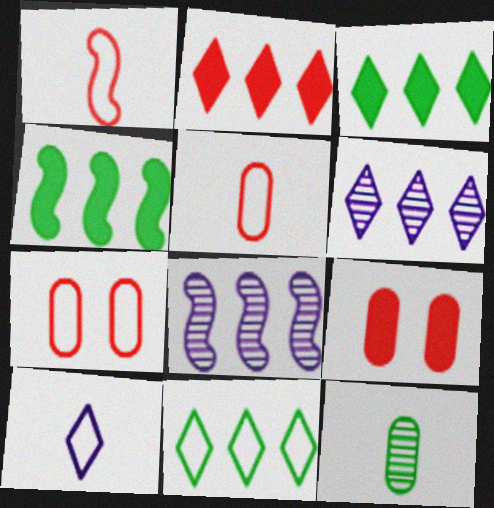[[2, 6, 11]]